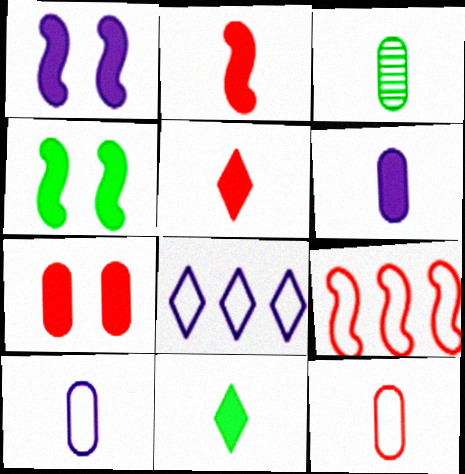[[2, 6, 11], 
[3, 6, 12]]